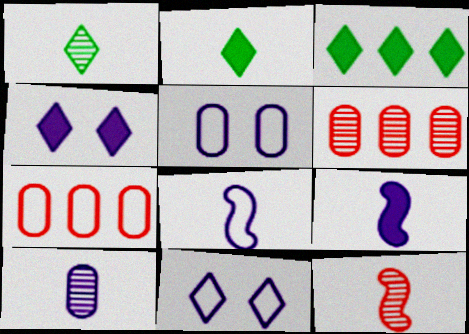[[1, 10, 12], 
[3, 5, 12]]